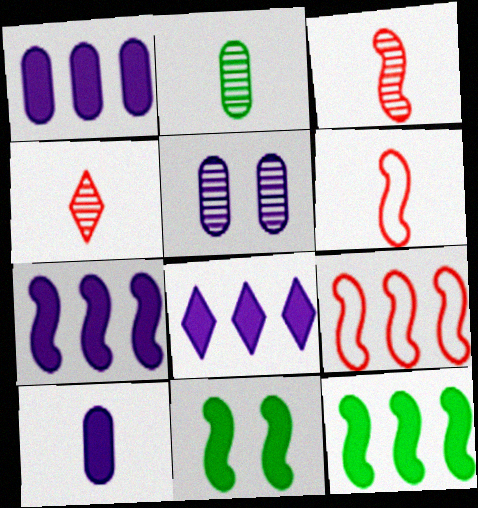[[1, 7, 8]]